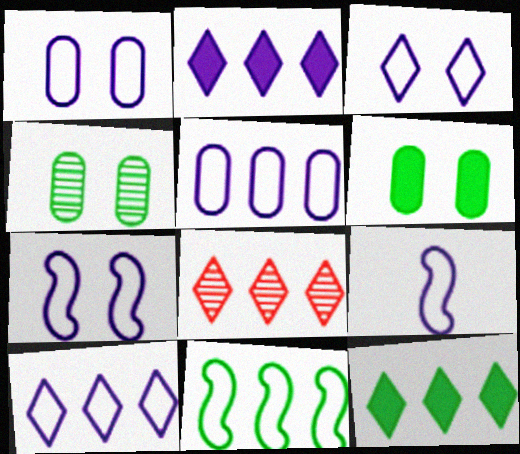[[1, 3, 7], 
[1, 9, 10], 
[3, 5, 9], 
[6, 8, 9], 
[8, 10, 12]]